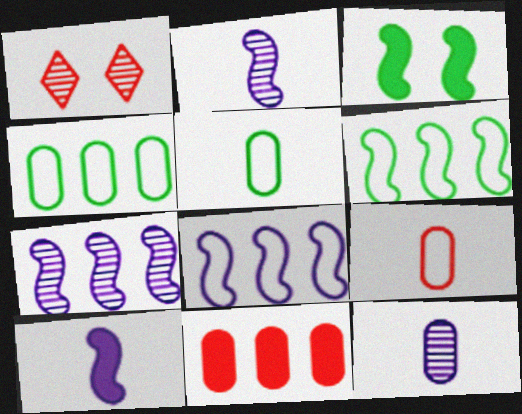[[1, 4, 10]]